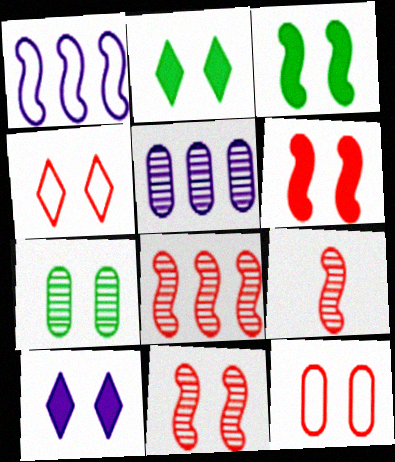[[1, 3, 9], 
[8, 9, 11]]